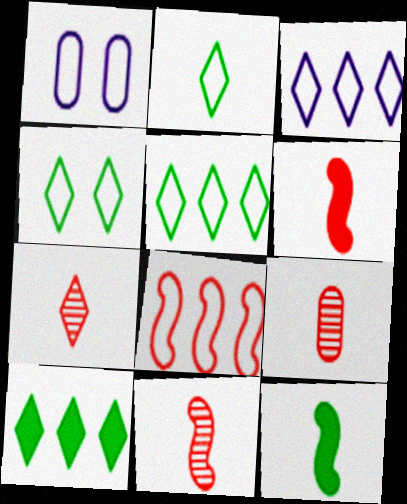[[1, 2, 8], 
[1, 10, 11], 
[2, 4, 5], 
[7, 9, 11]]